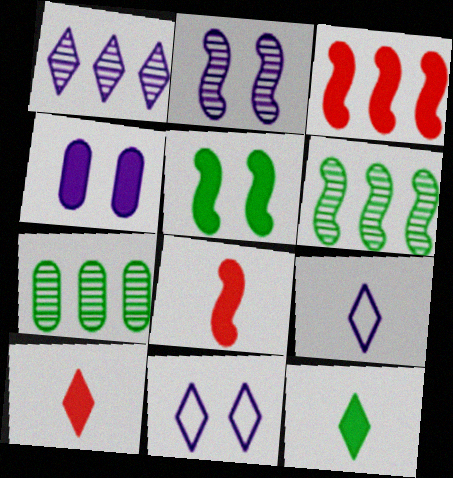[[2, 4, 11], 
[3, 4, 12], 
[7, 8, 11]]